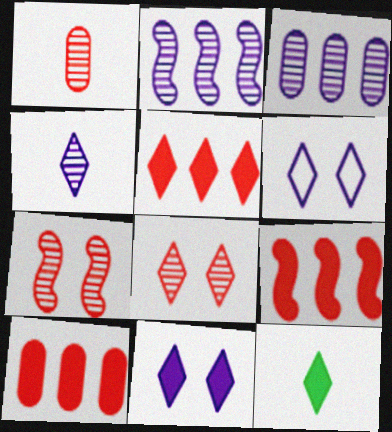[[5, 9, 10], 
[5, 11, 12]]